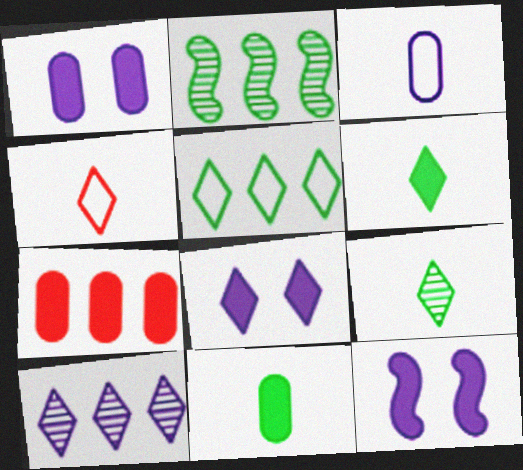[[1, 2, 4], 
[1, 7, 11], 
[1, 8, 12], 
[3, 10, 12], 
[6, 7, 12]]